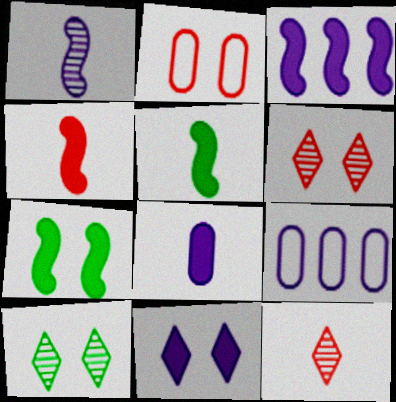[[1, 9, 11], 
[3, 4, 7], 
[3, 8, 11], 
[4, 9, 10], 
[5, 6, 9], 
[7, 9, 12]]